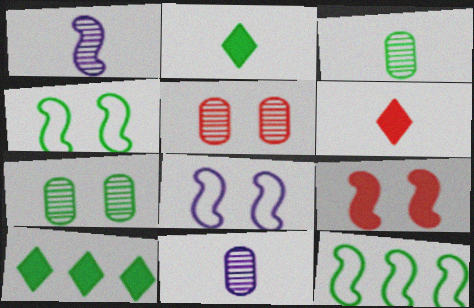[[1, 9, 12], 
[2, 7, 12], 
[3, 4, 10]]